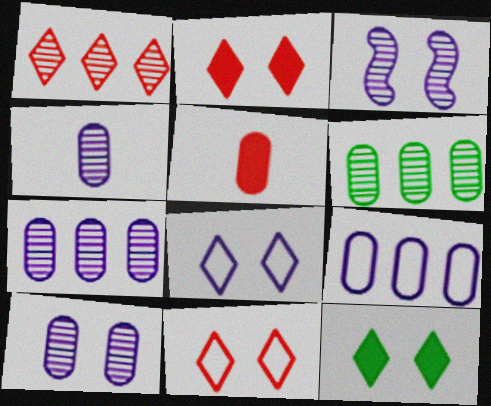[[4, 7, 10]]